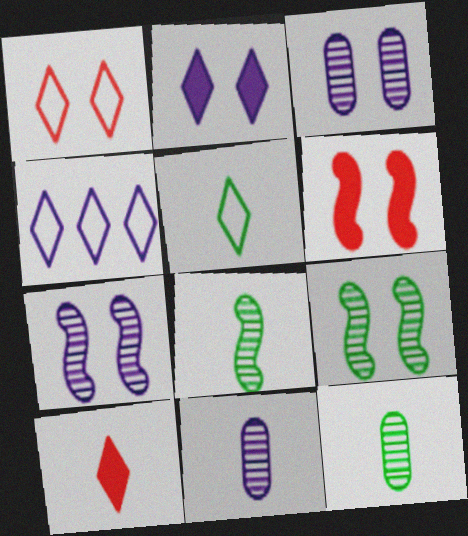[[1, 4, 5], 
[4, 6, 12]]